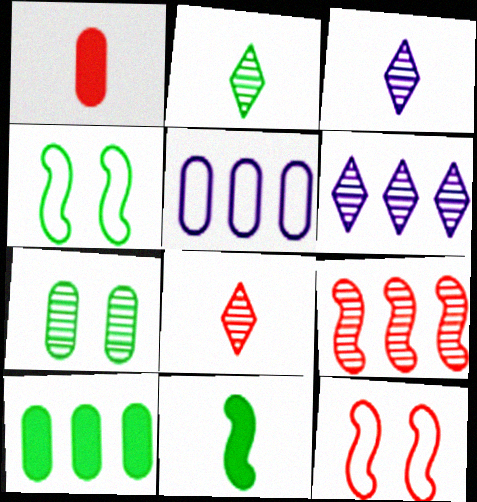[[1, 4, 6], 
[1, 5, 7], 
[2, 3, 8], 
[2, 4, 10], 
[3, 7, 9], 
[3, 10, 12]]